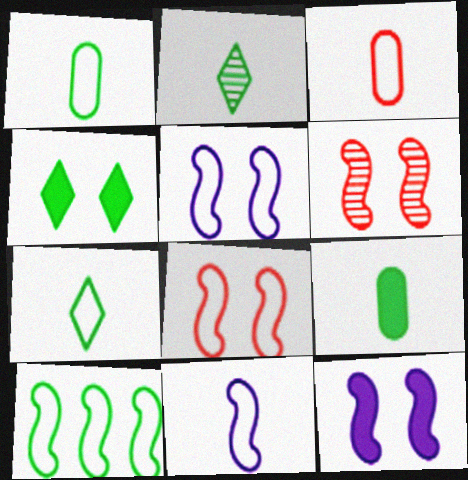[[3, 7, 11], 
[8, 10, 11]]